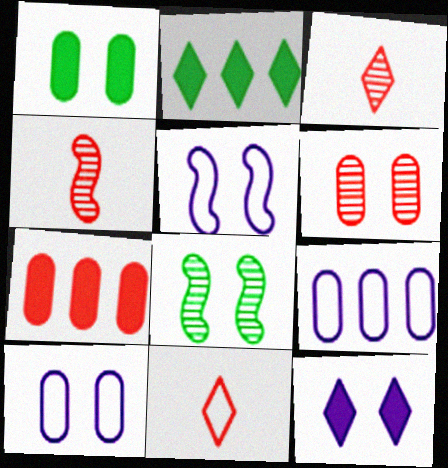[[1, 6, 10], 
[2, 4, 10]]